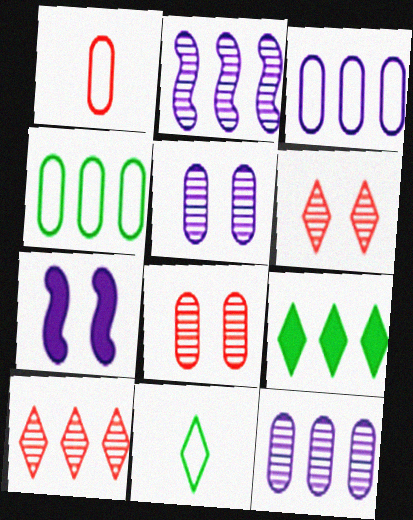[]